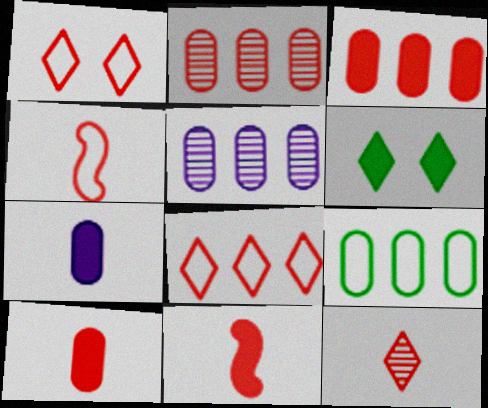[[1, 2, 11], 
[3, 5, 9], 
[4, 5, 6], 
[4, 10, 12]]